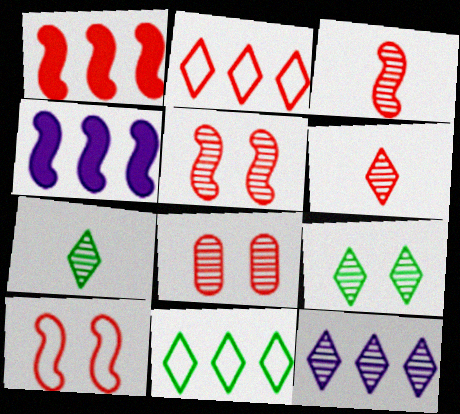[[1, 3, 10], 
[6, 9, 12]]